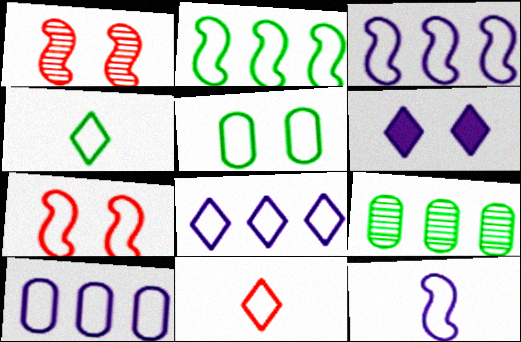[[1, 5, 6], 
[2, 4, 5], 
[2, 7, 12], 
[3, 5, 11], 
[3, 8, 10], 
[4, 7, 10]]